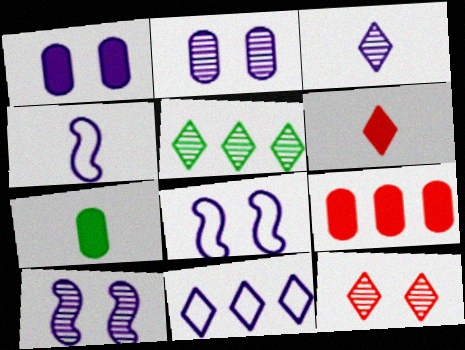[[1, 7, 9], 
[3, 5, 12]]